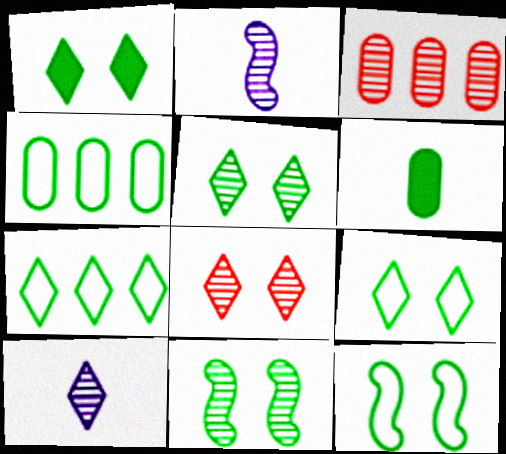[[1, 5, 9], 
[2, 3, 5], 
[3, 10, 11], 
[6, 7, 11]]